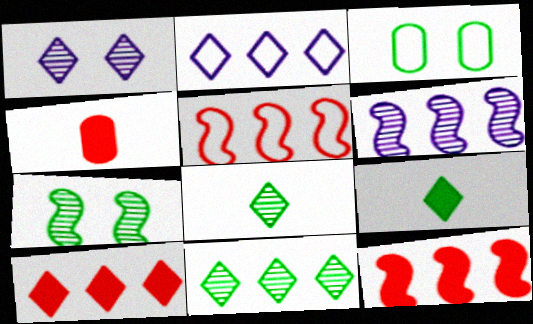[[2, 4, 7], 
[2, 10, 11]]